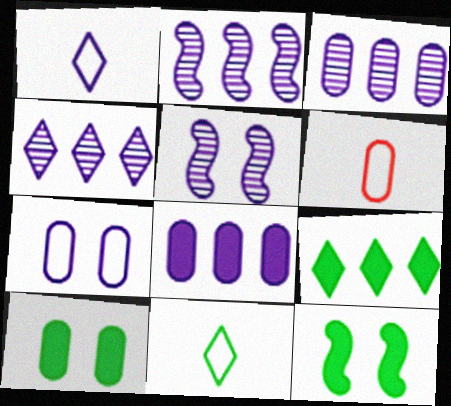[[1, 5, 8], 
[2, 3, 4], 
[3, 6, 10], 
[4, 6, 12], 
[5, 6, 9]]